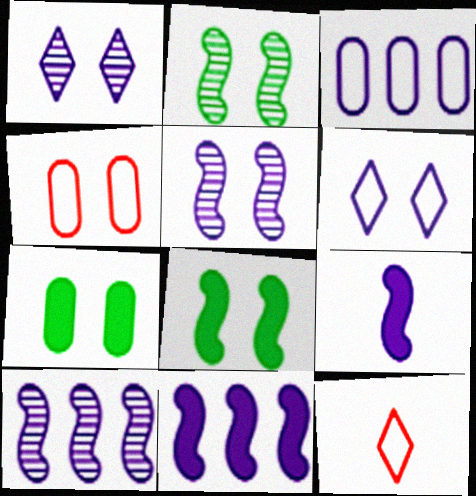[[1, 3, 9], 
[1, 4, 8], 
[7, 10, 12]]